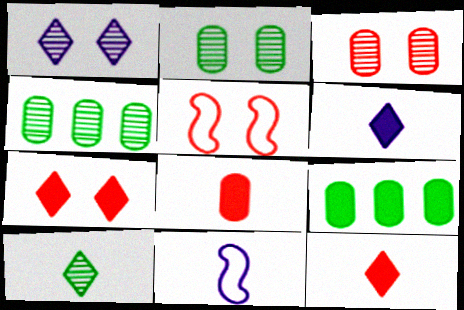[[3, 5, 7], 
[4, 5, 6], 
[4, 7, 11], 
[8, 10, 11]]